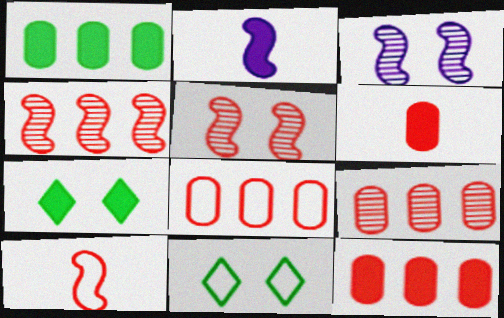[[2, 7, 12], 
[2, 9, 11], 
[8, 9, 12]]